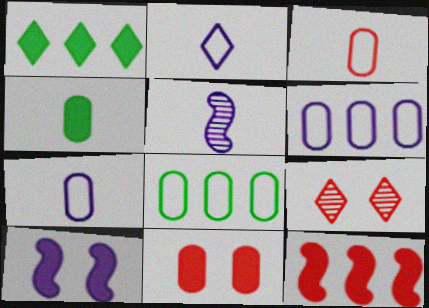[[1, 2, 9], 
[3, 9, 12]]